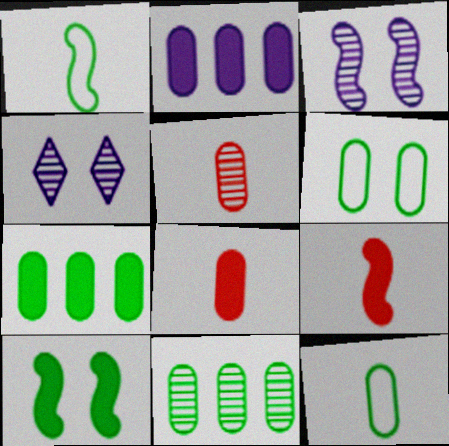[[2, 5, 6]]